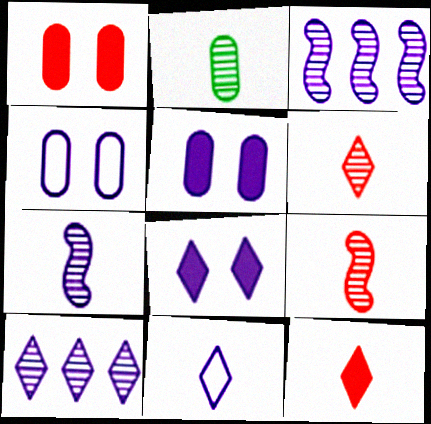[[2, 6, 7], 
[3, 5, 11], 
[8, 10, 11]]